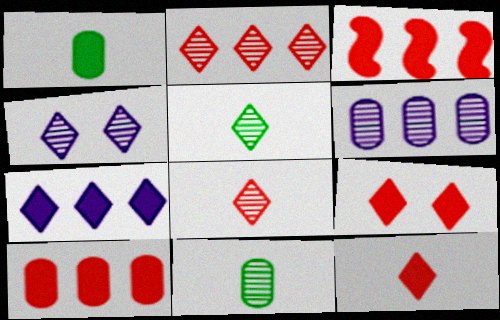[[2, 4, 5]]